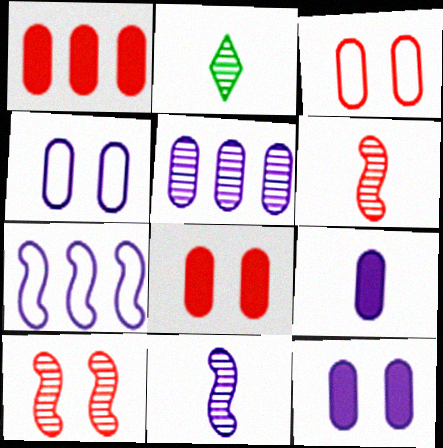[[2, 5, 10], 
[2, 7, 8], 
[4, 5, 9]]